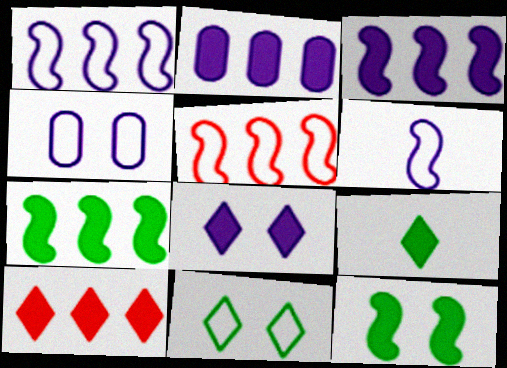[[2, 7, 10], 
[8, 9, 10]]